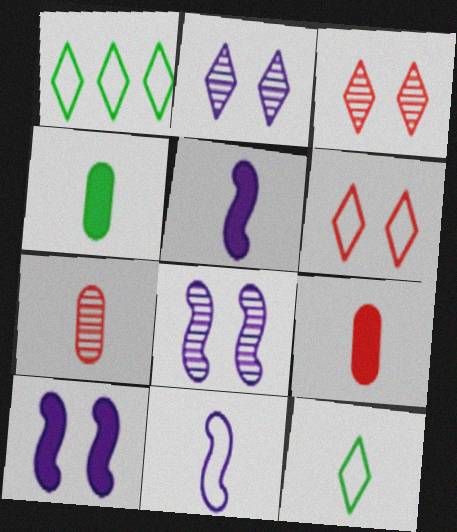[[1, 7, 10], 
[1, 8, 9], 
[5, 7, 12]]